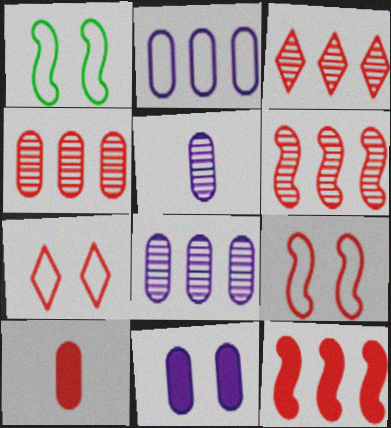[[2, 5, 11], 
[3, 4, 6], 
[3, 9, 10], 
[6, 7, 10]]